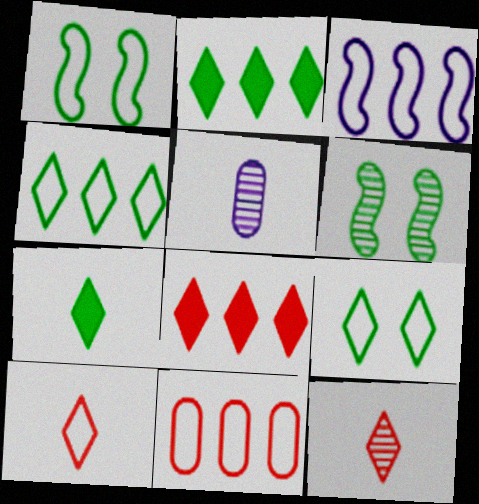[[1, 5, 8], 
[3, 4, 11]]